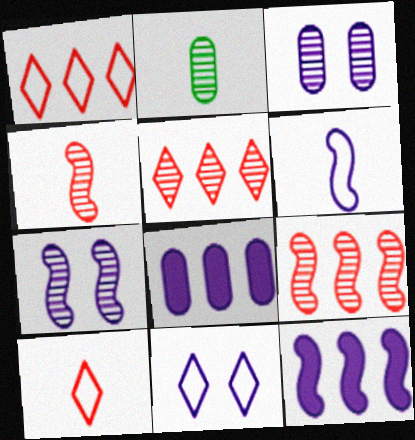[[2, 5, 7], 
[6, 7, 12]]